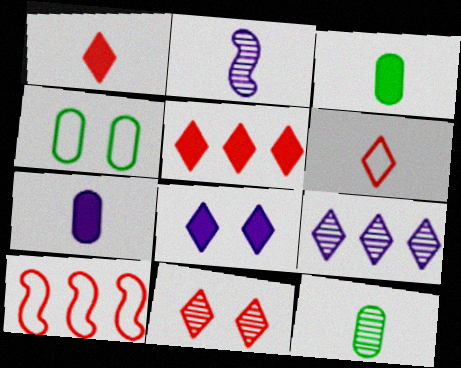[[2, 3, 6], 
[2, 4, 5], 
[5, 6, 11], 
[8, 10, 12]]